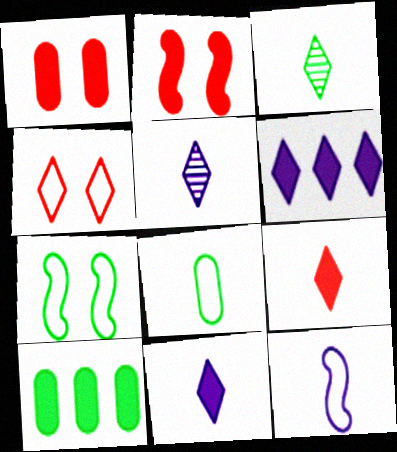[[2, 10, 11], 
[3, 4, 6], 
[3, 7, 10]]